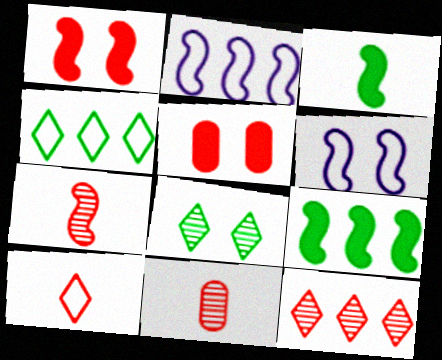[[5, 6, 8], 
[6, 7, 9]]